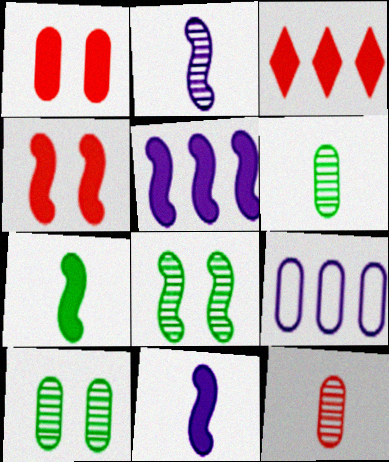[[1, 6, 9], 
[4, 5, 7]]